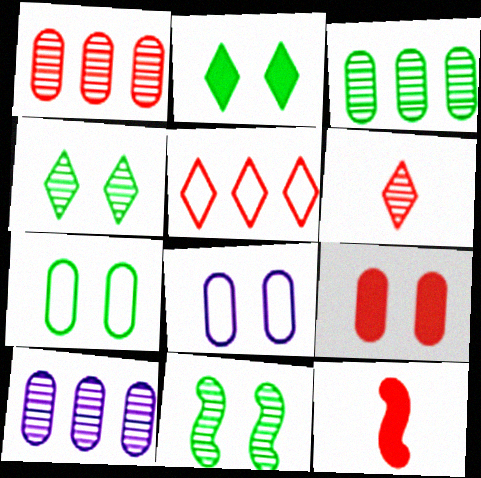[[1, 3, 10], 
[2, 7, 11], 
[6, 10, 11]]